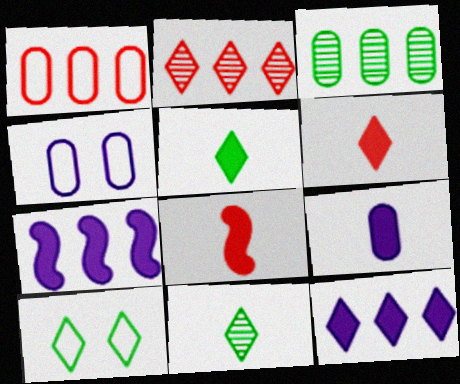[[5, 8, 9]]